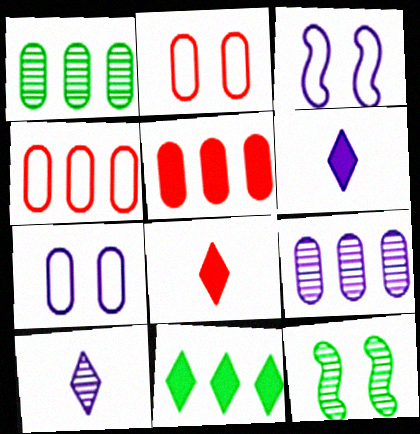[[1, 3, 8], 
[3, 6, 9], 
[4, 6, 12]]